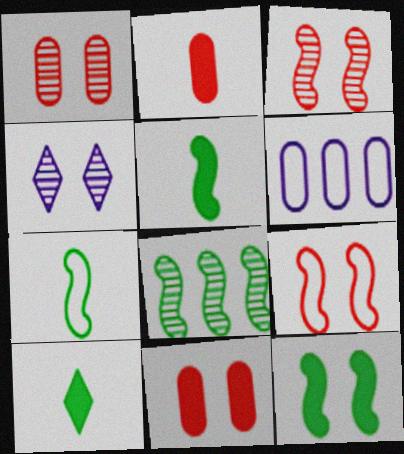[[3, 6, 10], 
[7, 8, 12]]